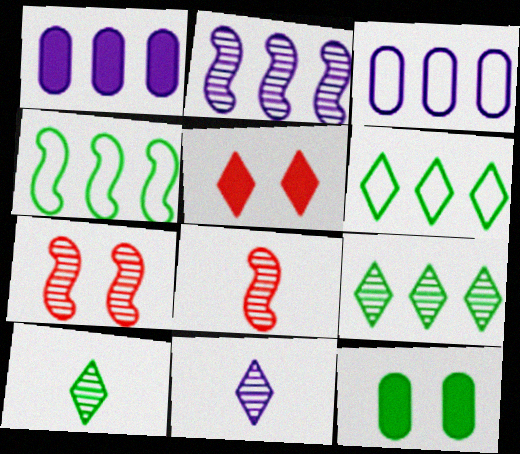[[4, 10, 12], 
[5, 6, 11]]